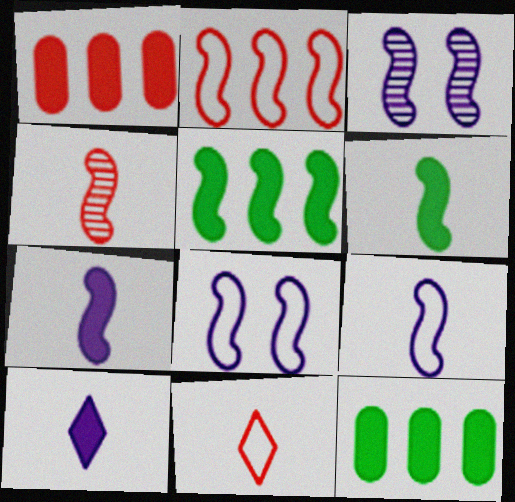[[2, 3, 6], 
[3, 11, 12], 
[4, 5, 8], 
[4, 6, 9]]